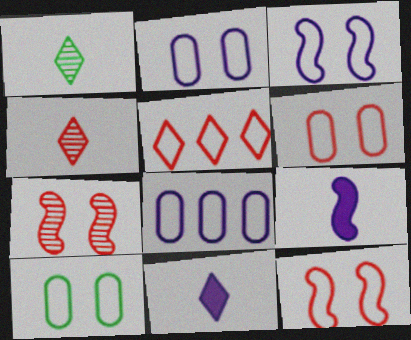[[2, 6, 10]]